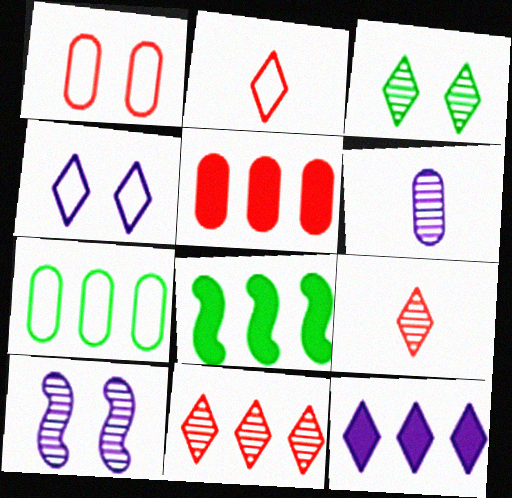[[2, 3, 12], 
[5, 8, 12]]